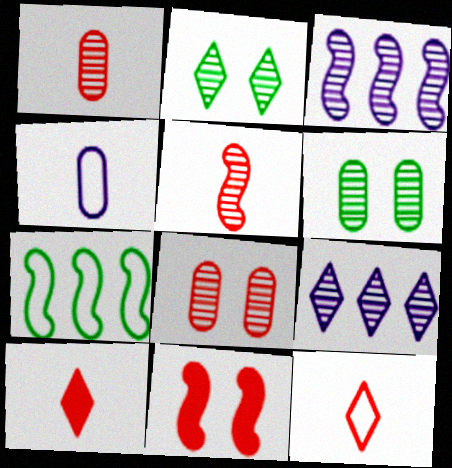[[1, 2, 3], 
[5, 6, 9]]